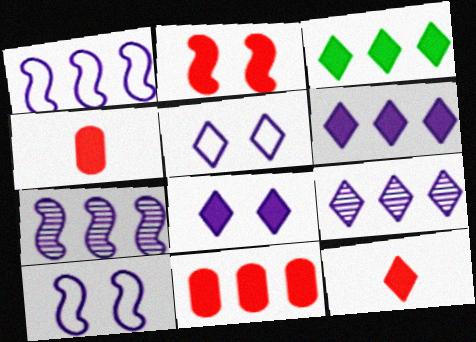[[2, 11, 12], 
[3, 8, 12]]